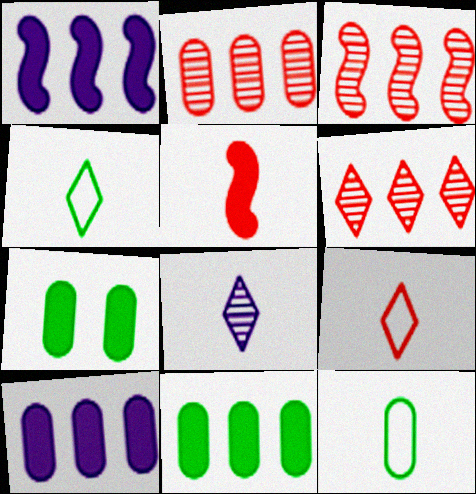[[2, 3, 6], 
[5, 8, 12]]